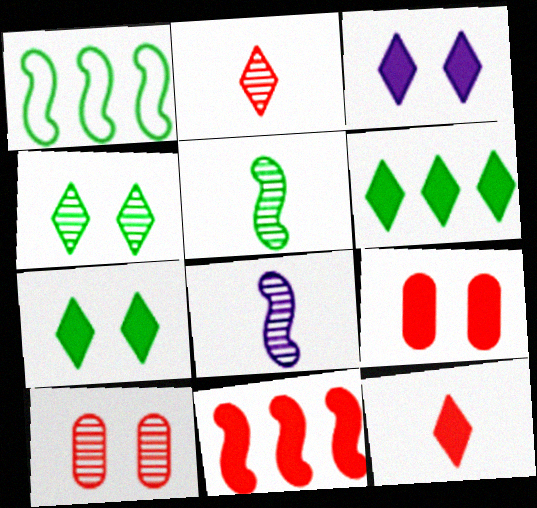[[3, 6, 12], 
[9, 11, 12]]